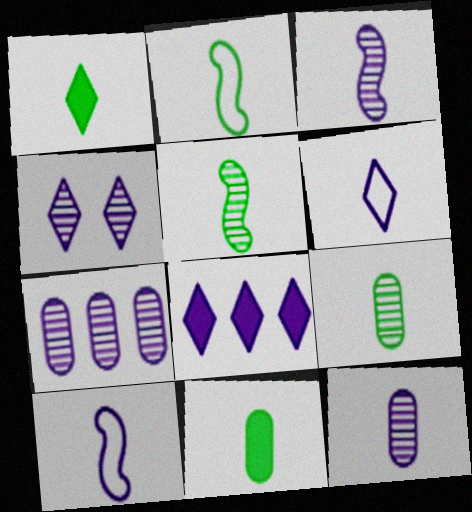[[1, 2, 9], 
[3, 4, 7], 
[4, 6, 8]]